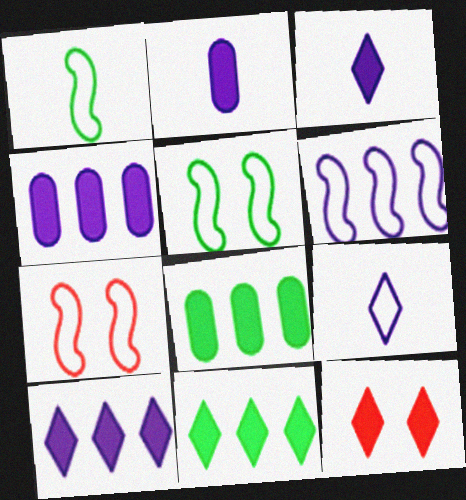[[1, 6, 7], 
[3, 11, 12]]